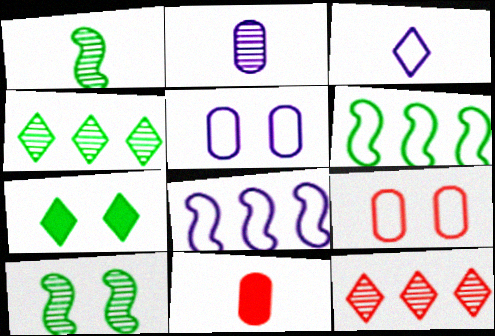[[1, 3, 11], 
[2, 10, 12], 
[3, 5, 8], 
[3, 6, 9], 
[3, 7, 12]]